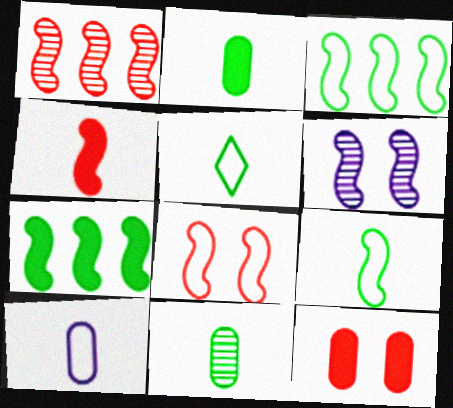[[1, 4, 8], 
[3, 4, 6]]